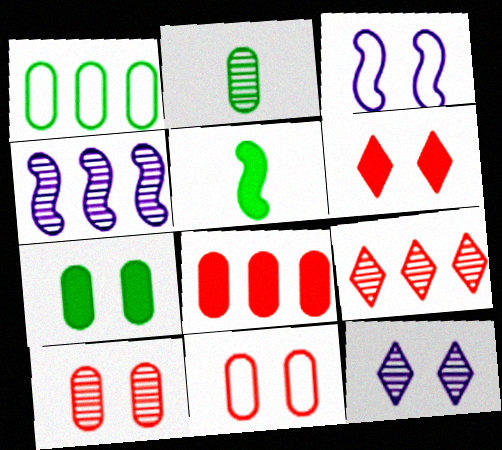[[1, 2, 7]]